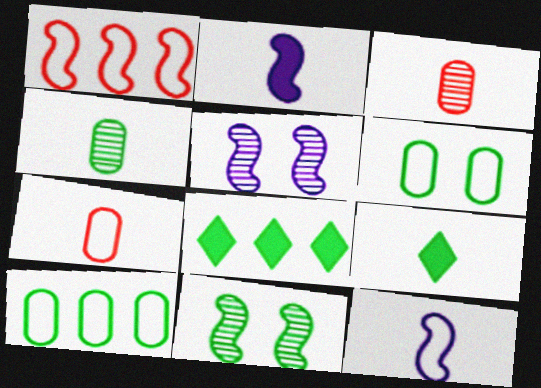[[1, 2, 11], 
[3, 9, 12], 
[5, 7, 8], 
[9, 10, 11]]